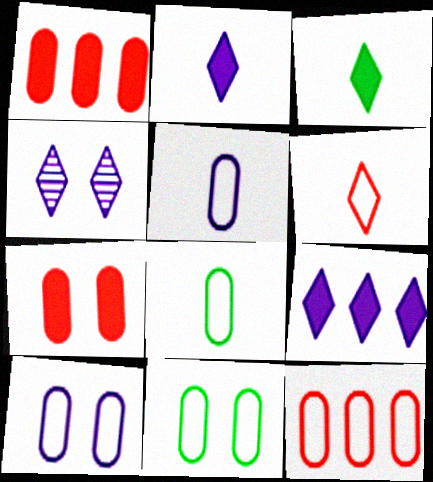[[5, 11, 12], 
[8, 10, 12]]